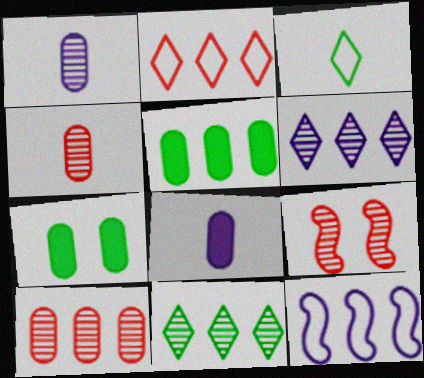[[1, 9, 11]]